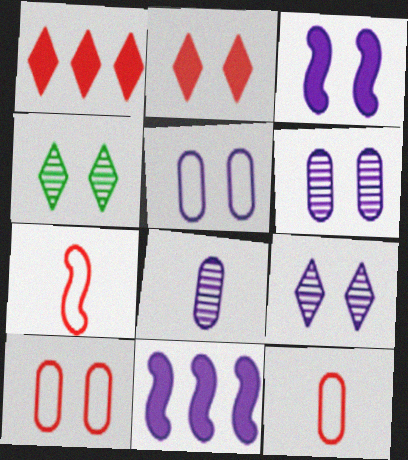[[3, 4, 10], 
[3, 5, 9], 
[4, 11, 12]]